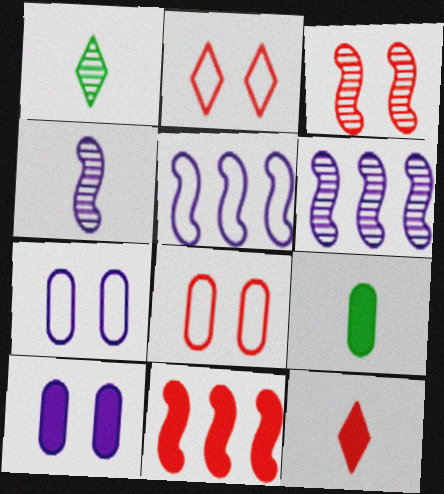[[1, 7, 11], 
[2, 6, 9]]